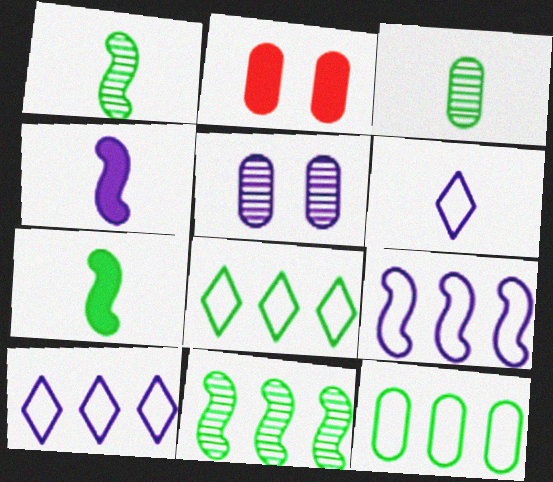[[1, 2, 10], 
[2, 6, 11], 
[4, 5, 10]]